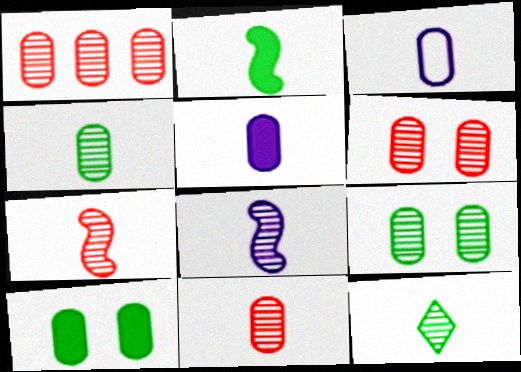[[1, 3, 10], 
[1, 6, 11], 
[8, 11, 12]]